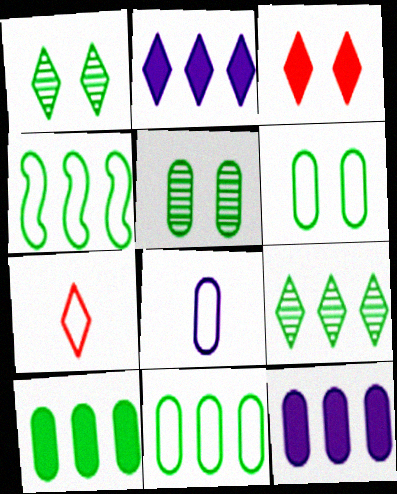[[1, 2, 7], 
[4, 9, 10]]